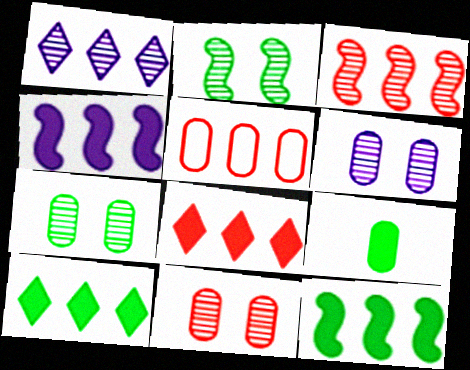[[1, 5, 12], 
[3, 5, 8], 
[5, 6, 9], 
[6, 7, 11]]